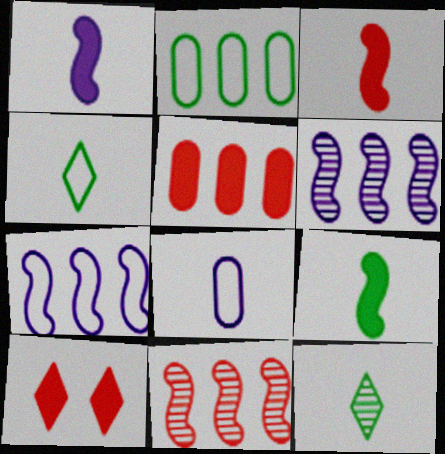[[1, 3, 9], 
[3, 5, 10], 
[3, 8, 12]]